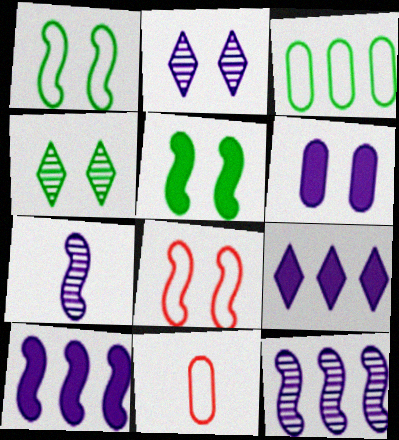[[4, 6, 8], 
[4, 10, 11]]